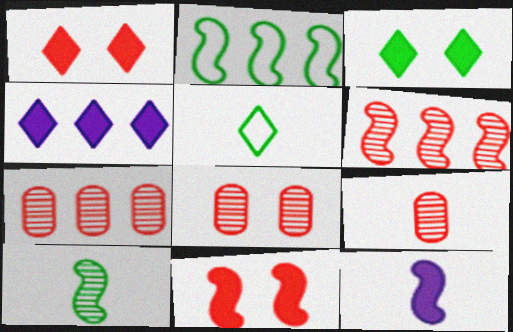[[2, 4, 7], 
[5, 9, 12], 
[7, 8, 9]]